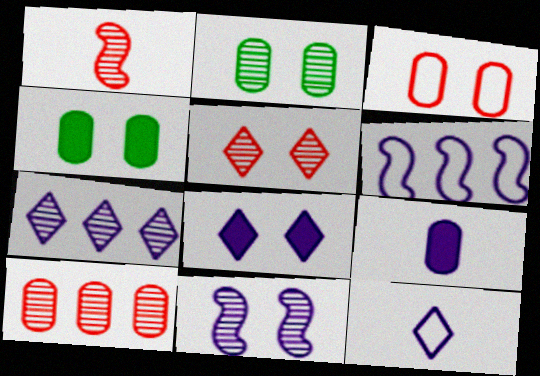[[1, 2, 7], 
[1, 5, 10], 
[2, 5, 11], 
[7, 8, 12]]